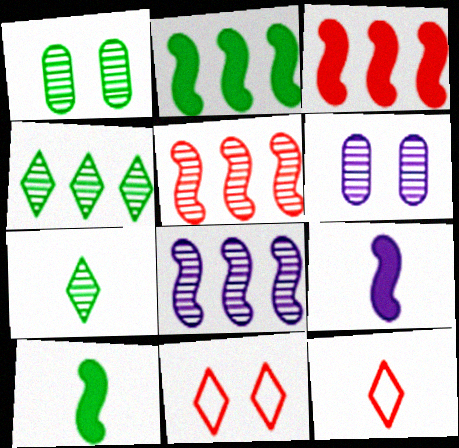[[2, 6, 12], 
[5, 6, 7]]